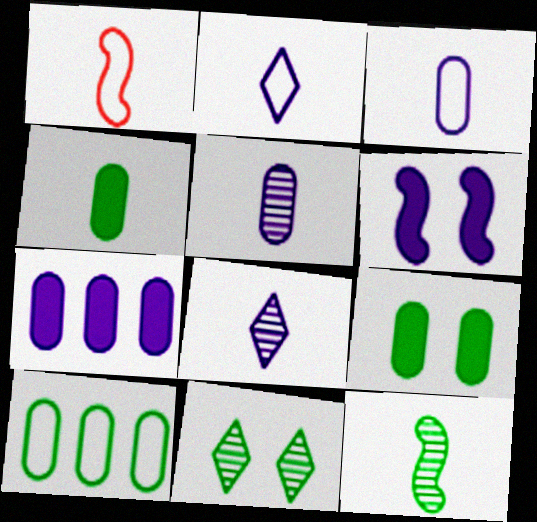[[1, 4, 8], 
[1, 7, 11]]